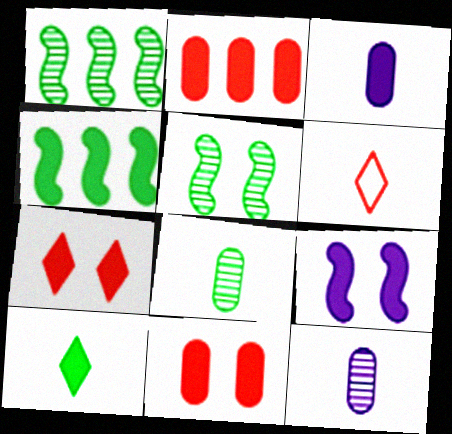[[2, 9, 10], 
[3, 4, 7]]